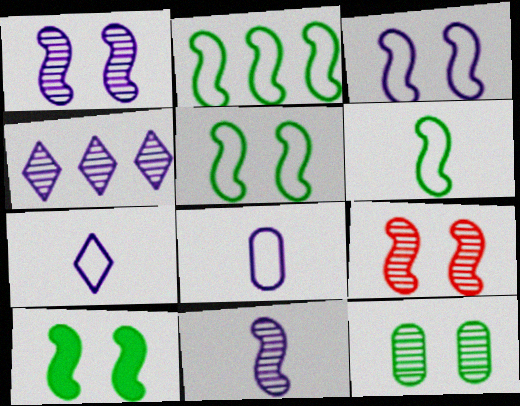[[2, 5, 6], 
[3, 9, 10]]